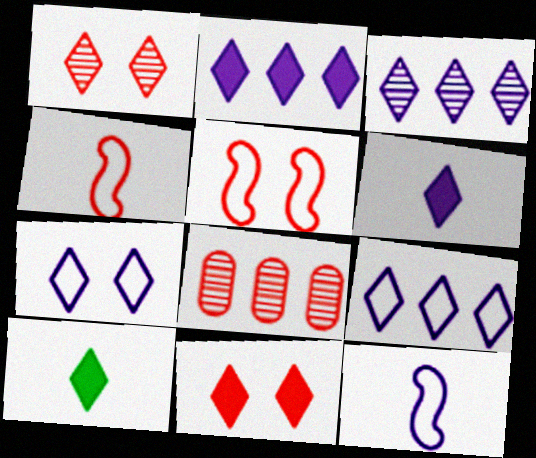[[1, 9, 10], 
[2, 3, 9], 
[2, 10, 11], 
[3, 6, 7], 
[4, 8, 11]]